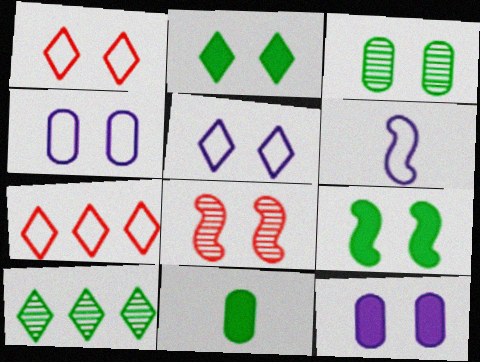[[2, 4, 8]]